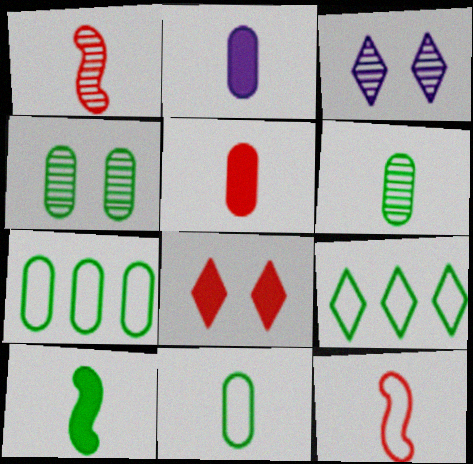[[4, 9, 10]]